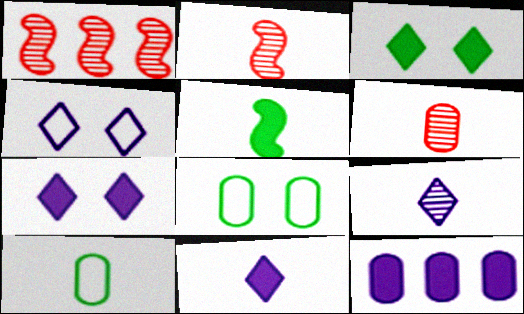[[1, 7, 10], 
[1, 8, 11], 
[2, 10, 11], 
[6, 8, 12]]